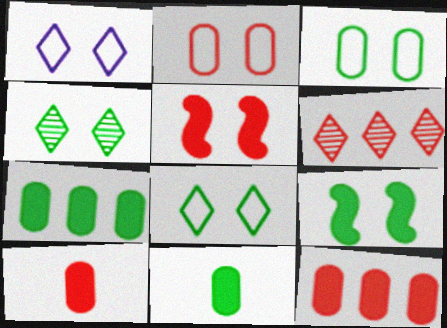[[3, 4, 9]]